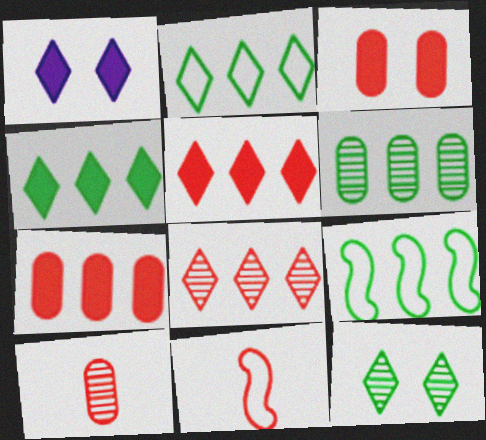[[1, 6, 11], 
[1, 9, 10], 
[3, 8, 11], 
[4, 6, 9]]